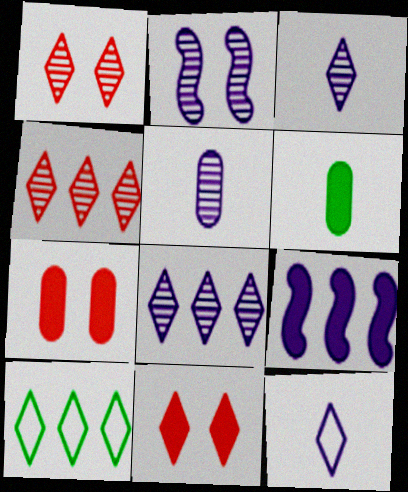[[2, 5, 8], 
[3, 10, 11], 
[6, 9, 11]]